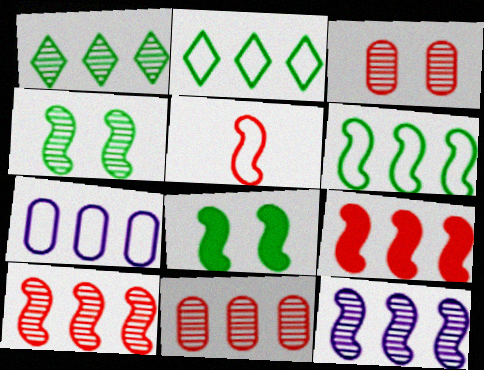[[1, 7, 9], 
[1, 11, 12], 
[5, 8, 12], 
[6, 9, 12]]